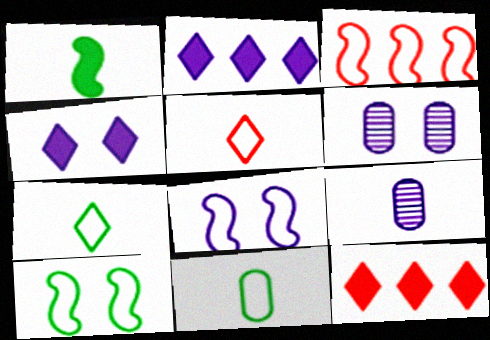[[1, 5, 9], 
[2, 8, 9], 
[4, 6, 8], 
[9, 10, 12]]